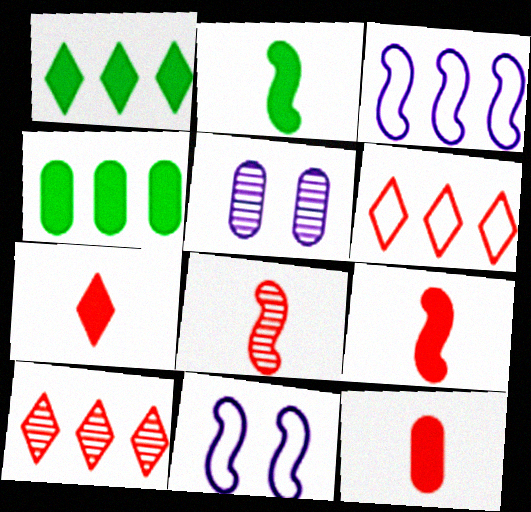[[2, 5, 6], 
[3, 4, 10], 
[7, 9, 12]]